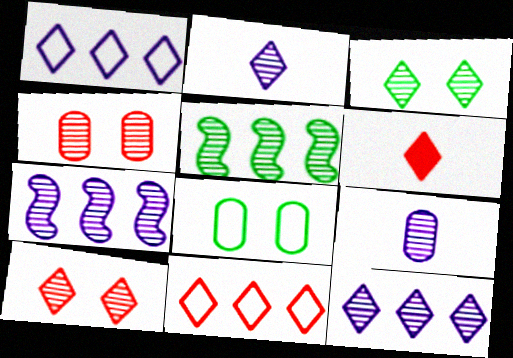[[1, 3, 6], 
[2, 4, 5], 
[5, 9, 10], 
[6, 7, 8], 
[6, 10, 11]]